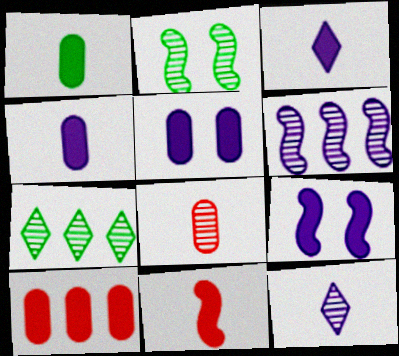[[1, 3, 11], 
[1, 5, 10]]